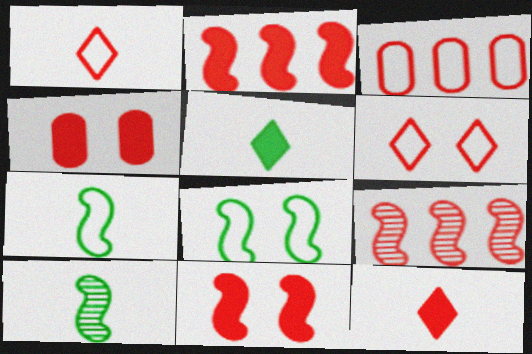[[1, 4, 9], 
[2, 4, 12]]